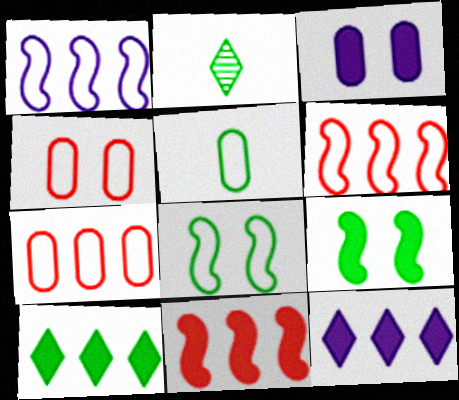[[2, 3, 6]]